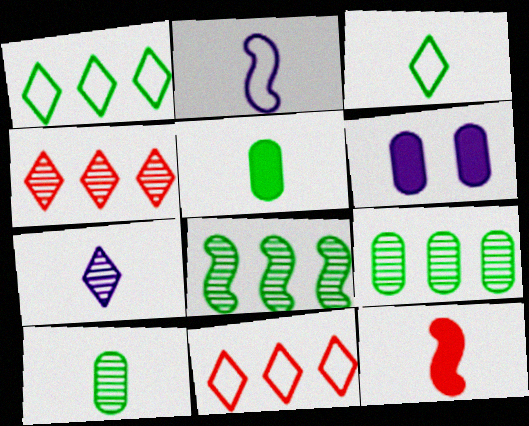[]